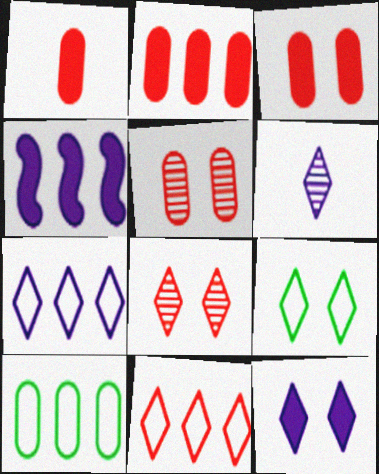[[1, 2, 3], 
[6, 7, 12], 
[8, 9, 12]]